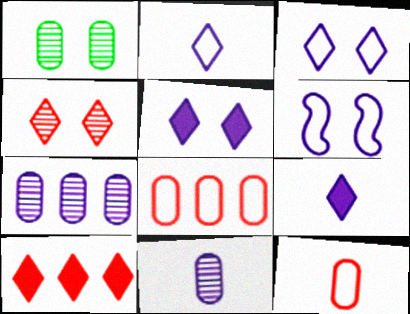[[6, 7, 9]]